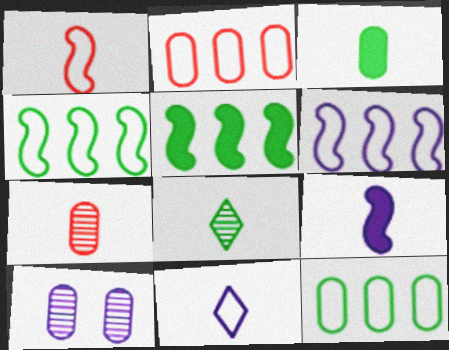[[2, 3, 10]]